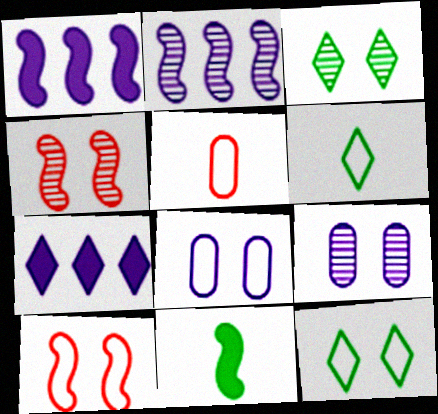[[1, 3, 5], 
[2, 10, 11], 
[3, 4, 9], 
[8, 10, 12]]